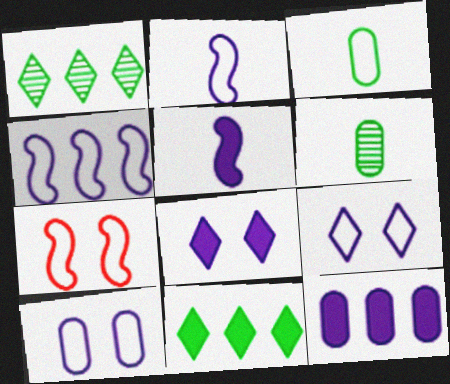[[5, 8, 12]]